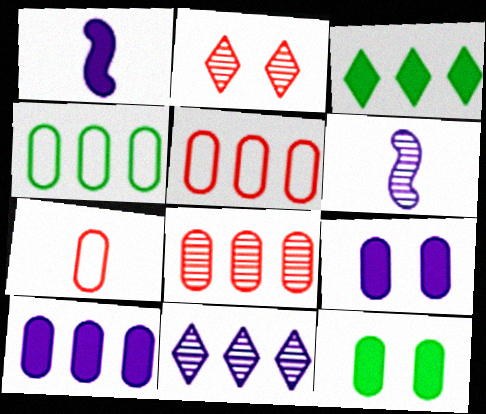[[1, 2, 4], 
[4, 8, 10]]